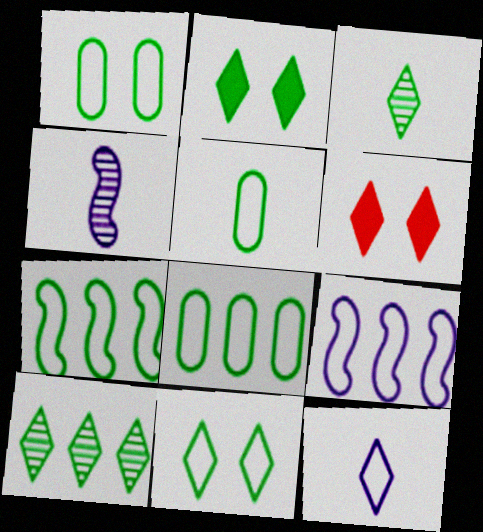[[1, 5, 8], 
[4, 6, 8], 
[5, 7, 11], 
[6, 10, 12]]